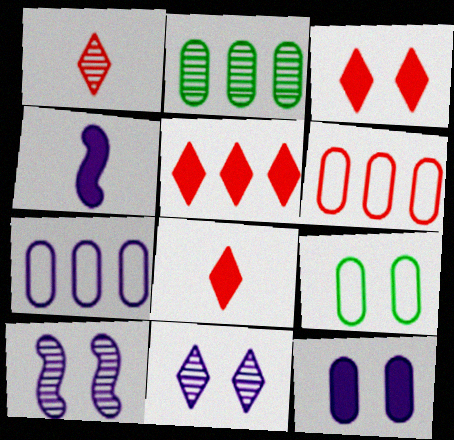[[1, 2, 10], 
[3, 5, 8], 
[3, 9, 10], 
[4, 7, 11]]